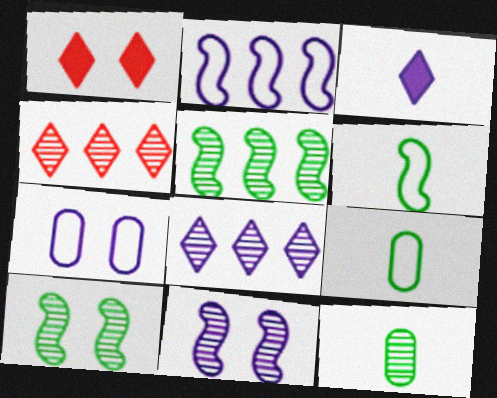[[1, 2, 12], 
[1, 7, 10], 
[4, 11, 12]]